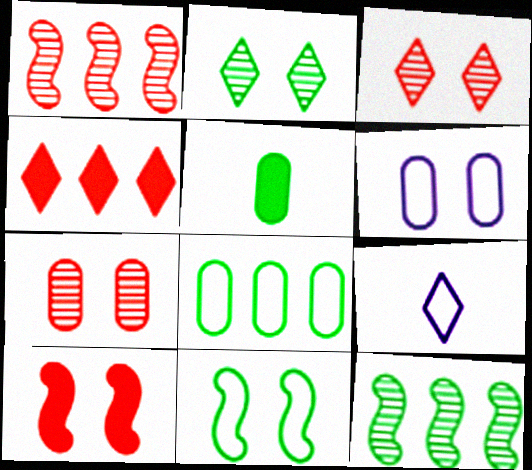[[2, 4, 9], 
[2, 6, 10]]